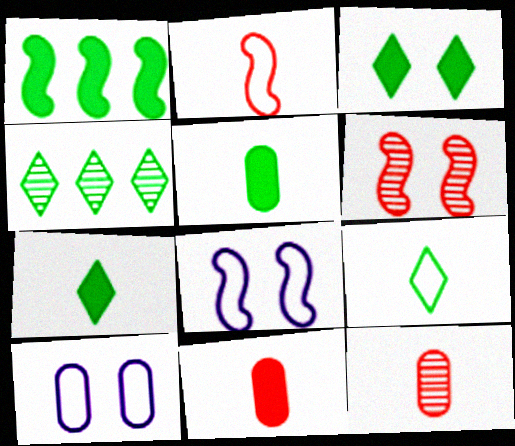[[1, 3, 5], 
[3, 4, 9], 
[3, 6, 10], 
[4, 8, 11]]